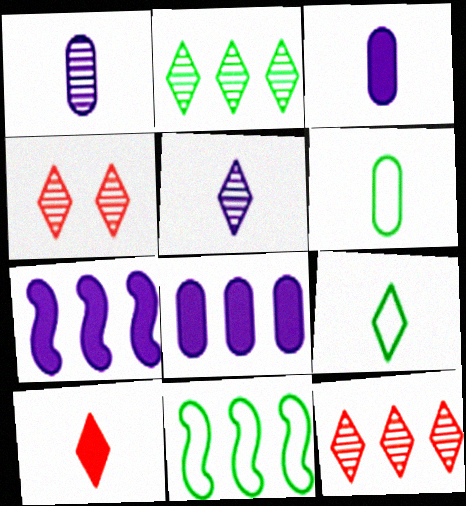[[2, 4, 5], 
[3, 4, 11], 
[4, 6, 7], 
[5, 9, 10], 
[8, 11, 12]]